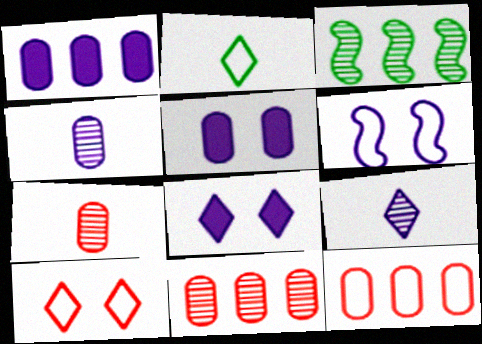[[1, 6, 9], 
[2, 6, 12]]